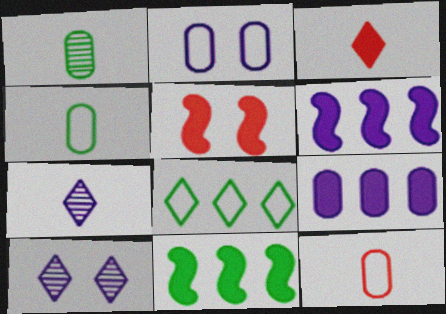[[2, 6, 7], 
[3, 8, 10], 
[10, 11, 12]]